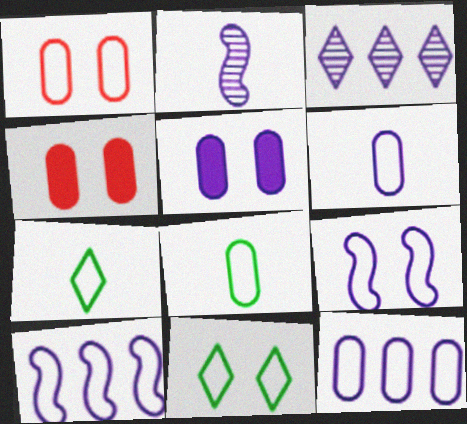[[1, 7, 10], 
[1, 8, 12], 
[1, 9, 11]]